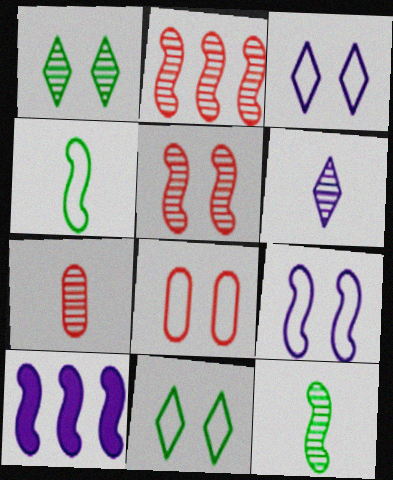[[4, 5, 10], 
[6, 7, 12], 
[7, 10, 11], 
[8, 9, 11]]